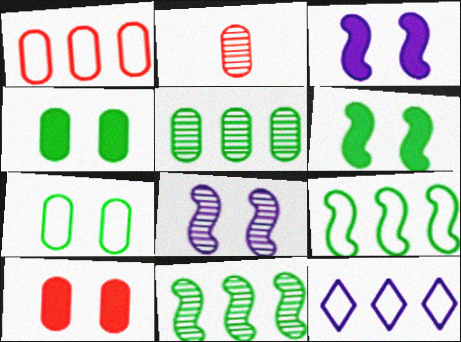[[1, 2, 10], 
[1, 9, 12], 
[2, 6, 12]]